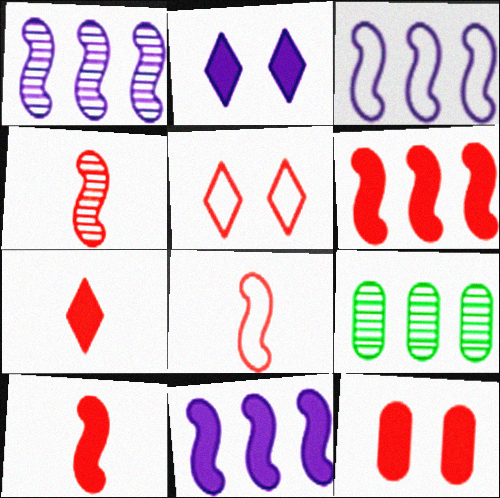[[1, 3, 11], 
[2, 8, 9], 
[4, 8, 10], 
[6, 7, 12]]